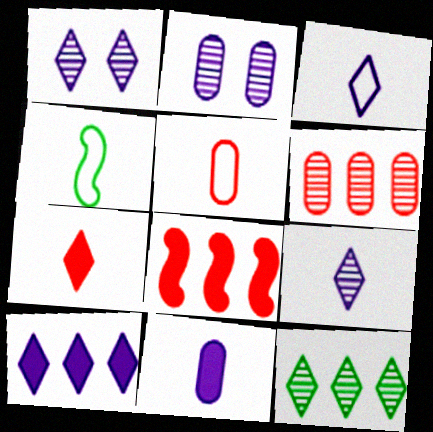[[1, 3, 10], 
[3, 4, 5]]